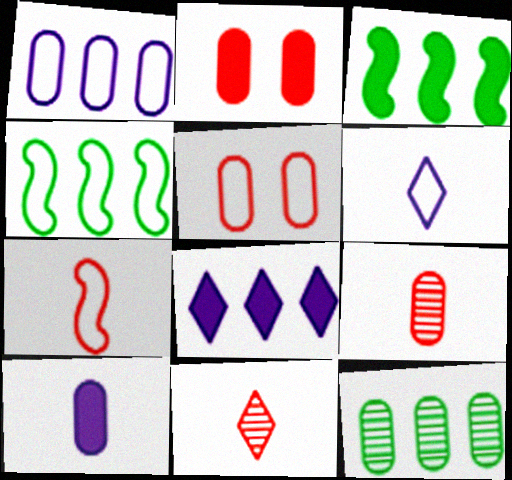[[4, 5, 6], 
[5, 10, 12]]